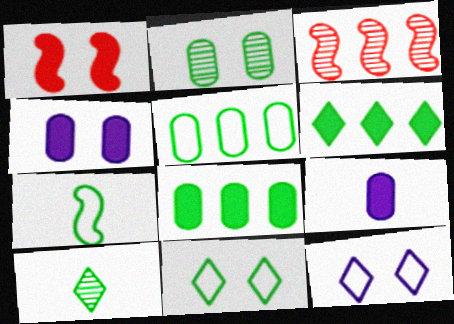[[1, 2, 12], 
[1, 6, 9], 
[2, 6, 7], 
[3, 9, 11], 
[5, 7, 11], 
[6, 10, 11]]